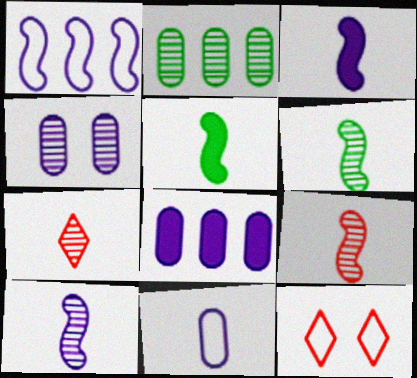[[2, 3, 12], 
[4, 8, 11], 
[5, 7, 11], 
[6, 8, 12], 
[6, 9, 10]]